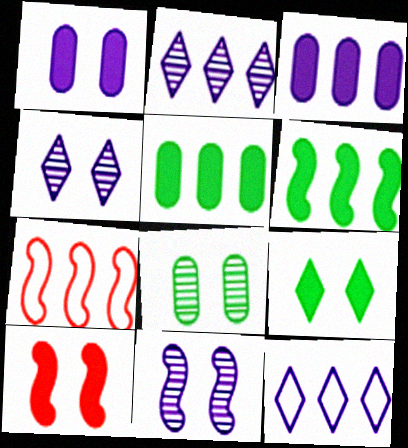[[1, 9, 10], 
[2, 5, 7]]